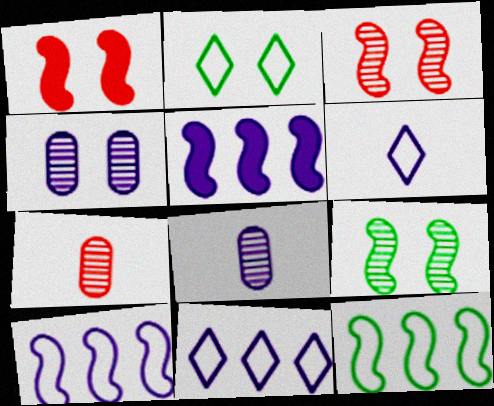[[1, 2, 4], 
[2, 5, 7], 
[4, 5, 6]]